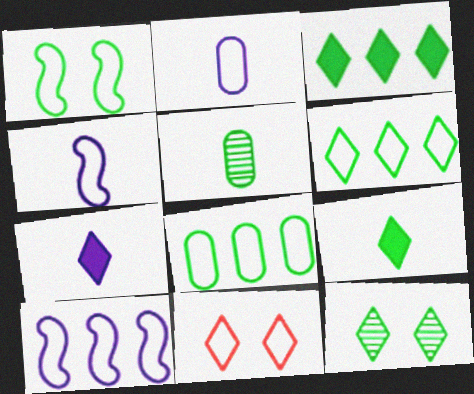[[1, 3, 5], 
[4, 8, 11], 
[6, 9, 12]]